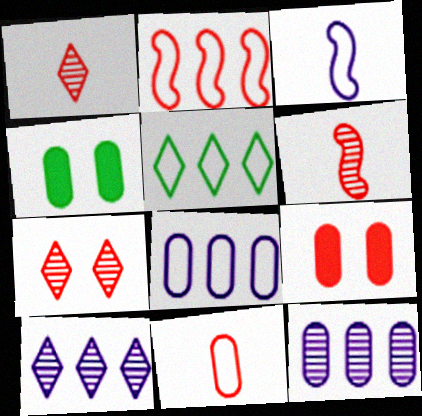[[1, 2, 9], 
[2, 5, 8], 
[4, 11, 12]]